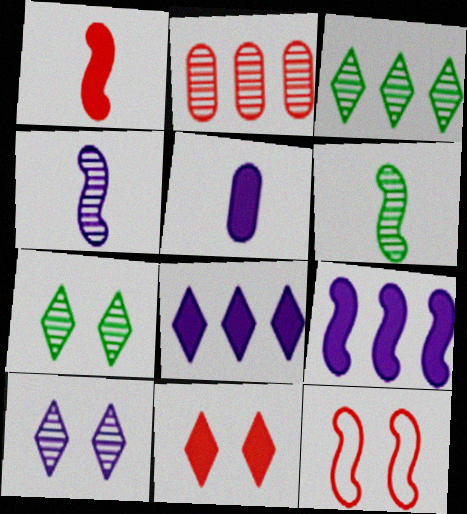[[2, 4, 7], 
[2, 6, 10], 
[3, 5, 12], 
[6, 9, 12]]